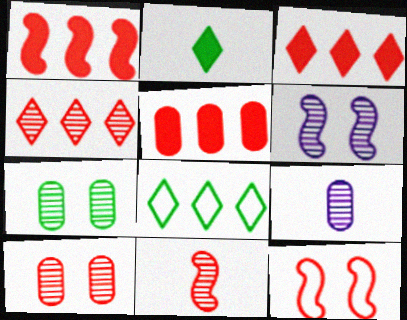[[1, 3, 5], 
[1, 11, 12], 
[4, 10, 11]]